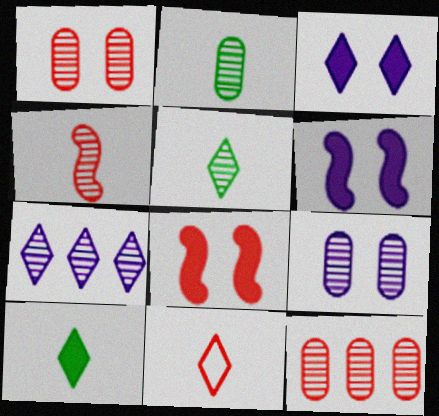[[2, 9, 12], 
[8, 11, 12]]